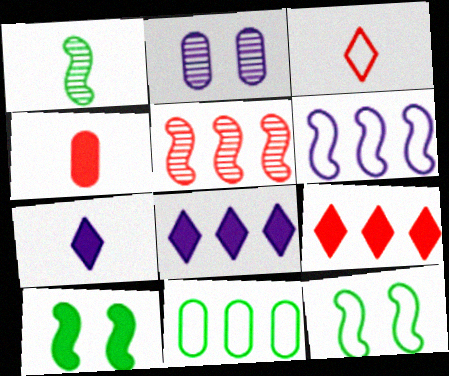[[2, 4, 11], 
[2, 6, 7], 
[4, 8, 10], 
[5, 8, 11]]